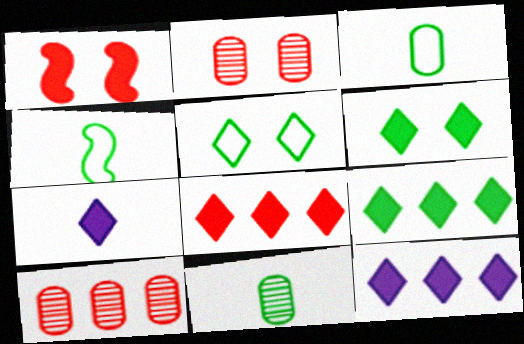[[2, 4, 12], 
[6, 7, 8], 
[8, 9, 12]]